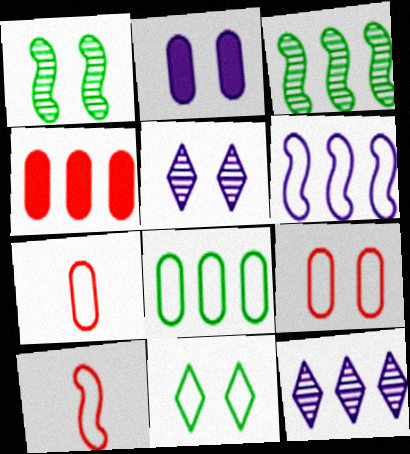[[6, 7, 11]]